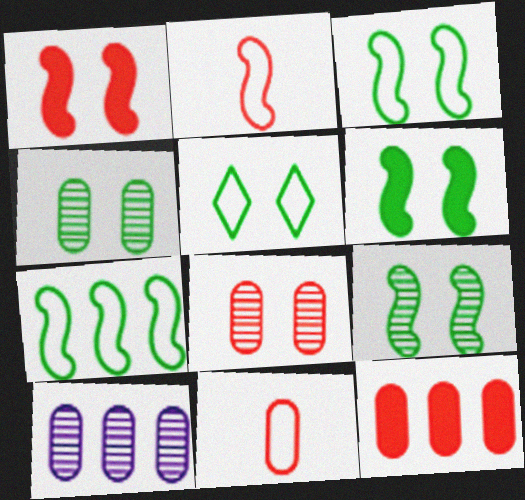[[3, 6, 9], 
[4, 5, 6], 
[8, 11, 12]]